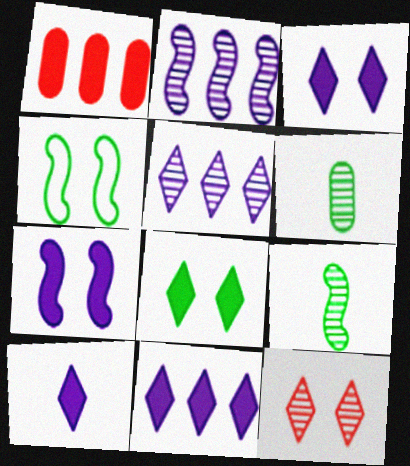[[2, 6, 12], 
[3, 10, 11]]